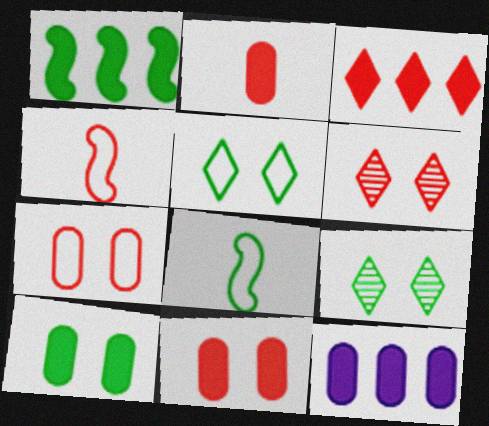[[1, 3, 12], 
[2, 10, 12], 
[4, 9, 12], 
[6, 8, 12]]